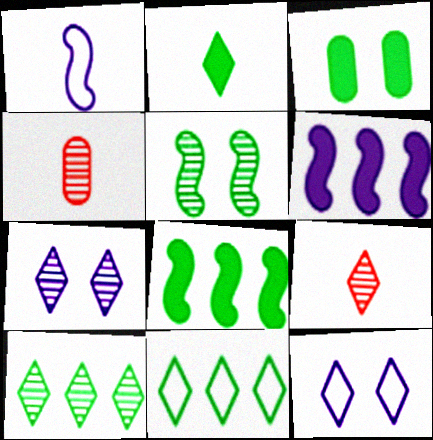[[1, 2, 4], 
[2, 3, 8], 
[4, 8, 12], 
[7, 9, 10]]